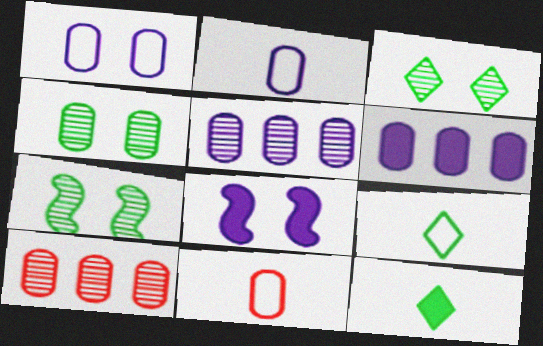[[3, 4, 7], 
[4, 6, 11], 
[8, 9, 10]]